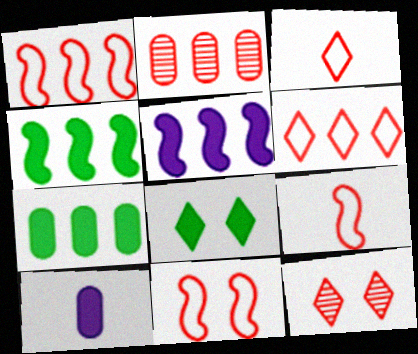[[1, 9, 11]]